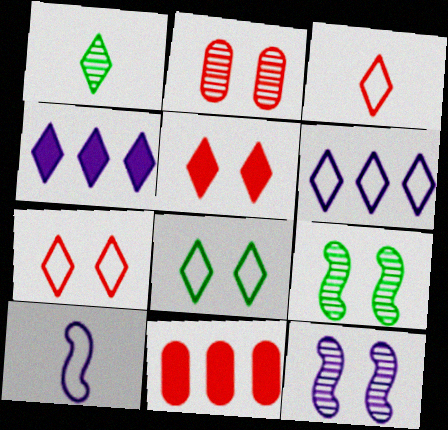[[1, 4, 7], 
[1, 5, 6], 
[3, 6, 8]]